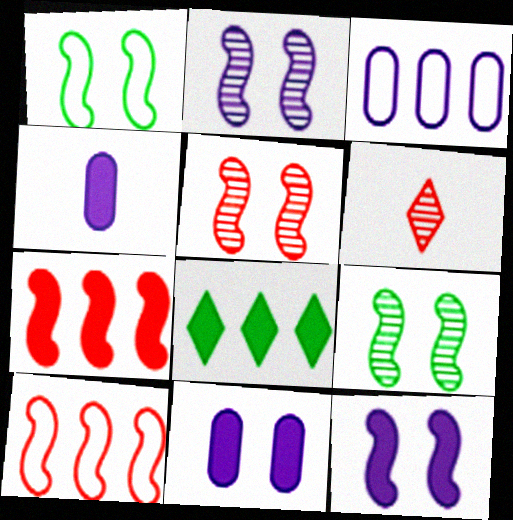[[1, 5, 12], 
[2, 5, 9]]